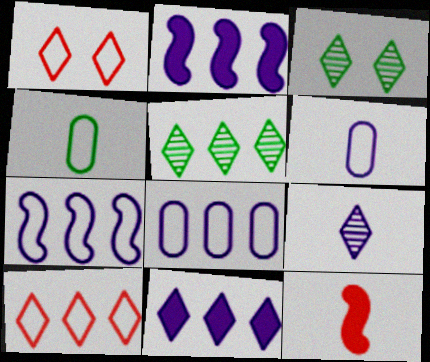[[1, 4, 7], 
[3, 8, 12], 
[4, 9, 12], 
[5, 10, 11]]